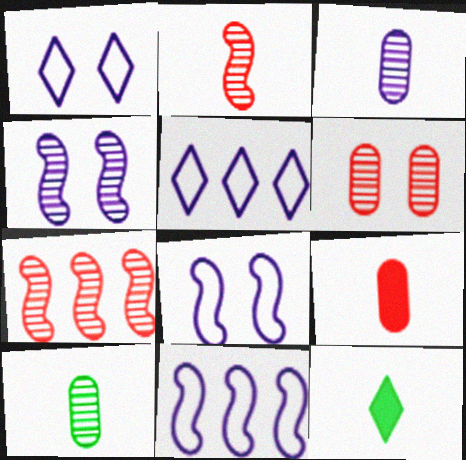[[6, 11, 12]]